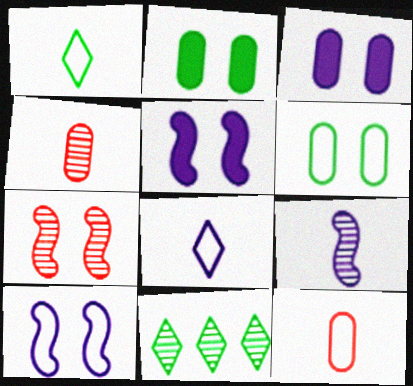[[5, 11, 12]]